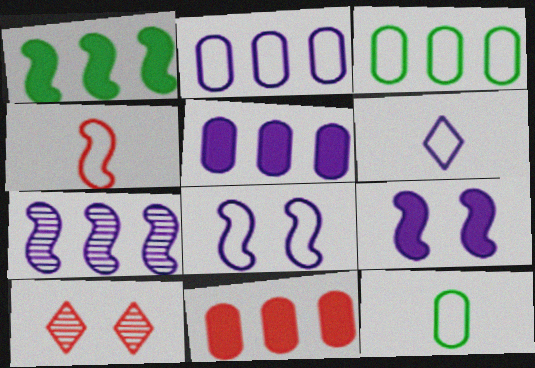[[2, 6, 8], 
[4, 6, 12], 
[4, 10, 11]]